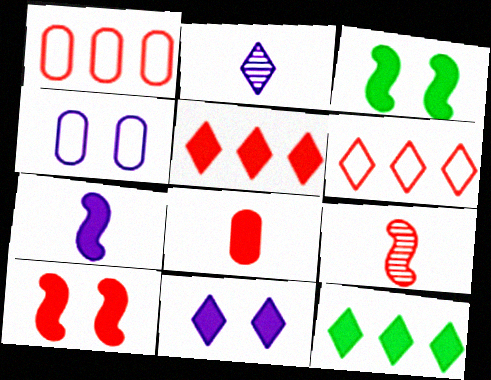[[1, 2, 3], 
[4, 9, 12], 
[5, 8, 10]]